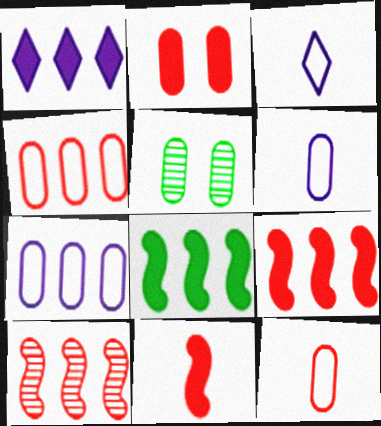[[3, 5, 9]]